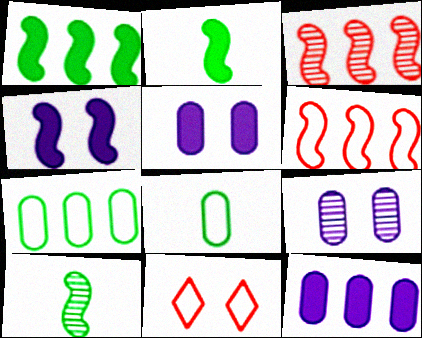[[4, 6, 10], 
[10, 11, 12]]